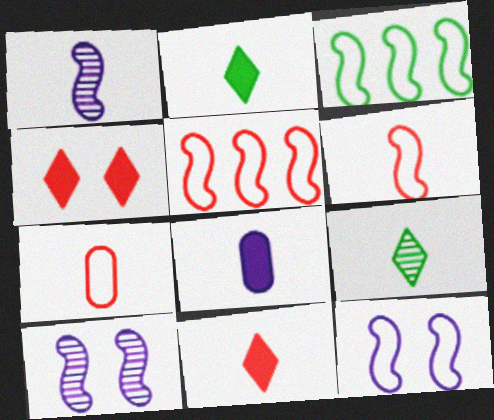[[1, 2, 7], 
[3, 6, 12], 
[6, 8, 9]]